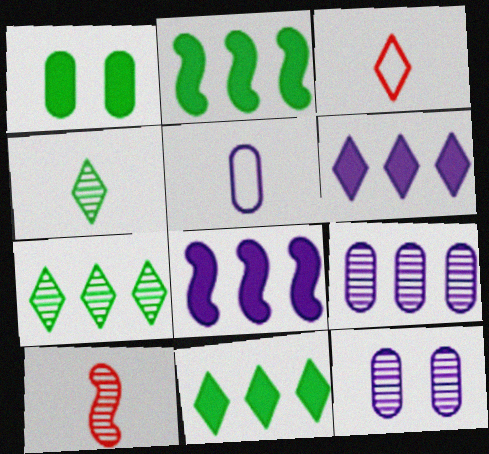[[2, 3, 12], 
[7, 10, 12]]